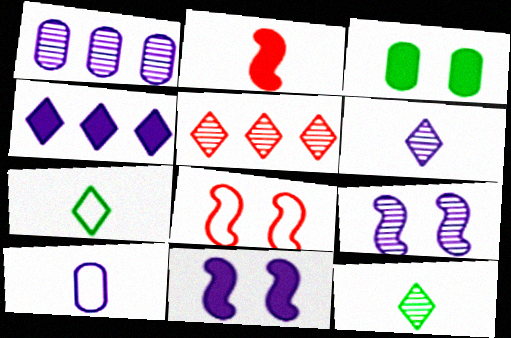[[1, 6, 9], 
[2, 3, 4], 
[2, 10, 12], 
[4, 9, 10]]